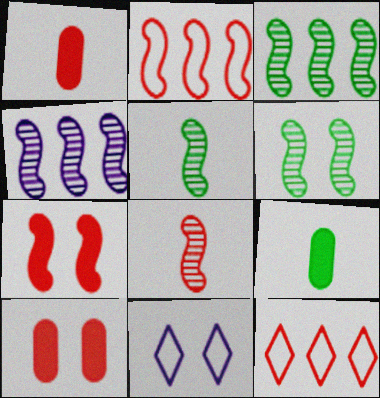[[1, 3, 11], 
[2, 7, 8], 
[3, 5, 6], 
[4, 6, 8], 
[6, 10, 11], 
[8, 10, 12]]